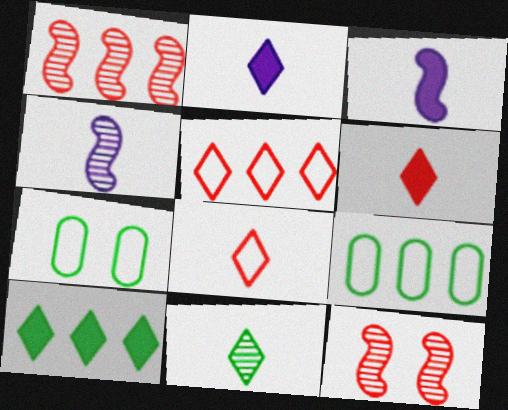[[1, 2, 7], 
[2, 8, 11], 
[2, 9, 12]]